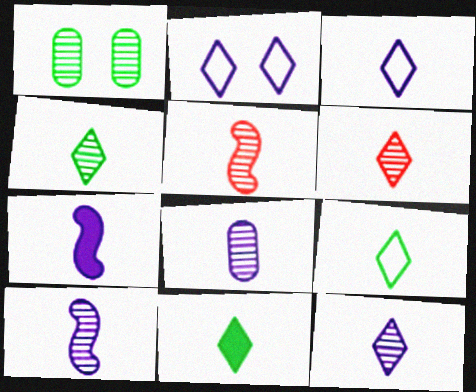[[3, 6, 11], 
[3, 7, 8], 
[4, 5, 8], 
[4, 6, 12], 
[4, 9, 11], 
[8, 10, 12]]